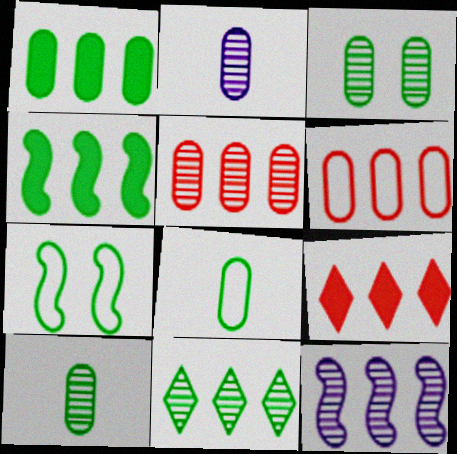[[1, 3, 8], 
[2, 3, 5], 
[2, 7, 9], 
[5, 11, 12]]